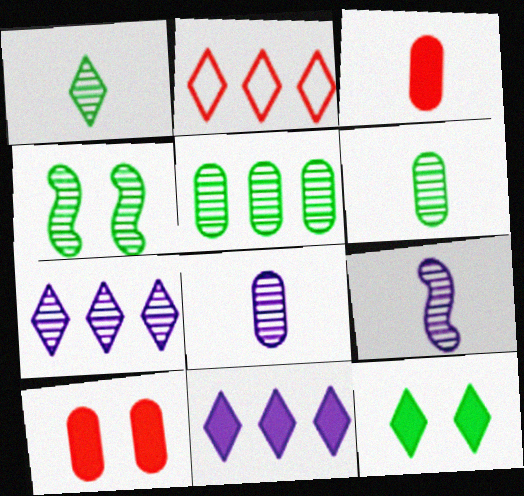[[1, 4, 5]]